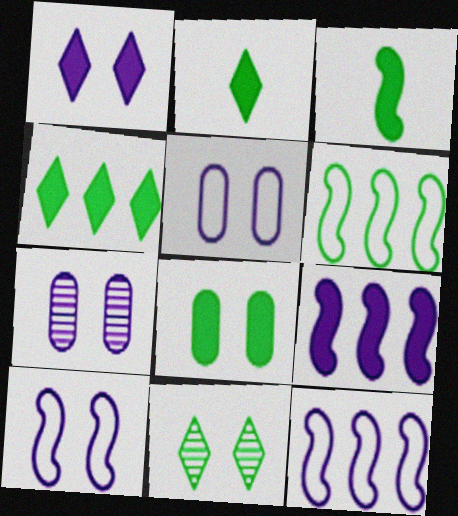[[1, 7, 10], 
[3, 4, 8]]